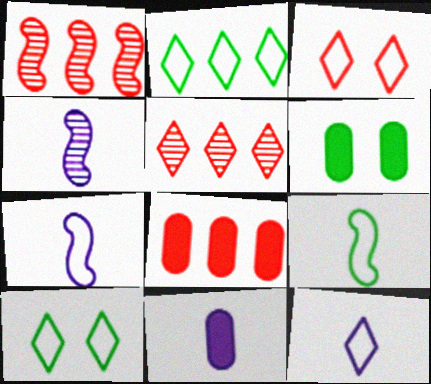[[1, 6, 12], 
[1, 10, 11], 
[2, 3, 12], 
[4, 8, 10], 
[4, 11, 12], 
[5, 6, 7], 
[6, 8, 11]]